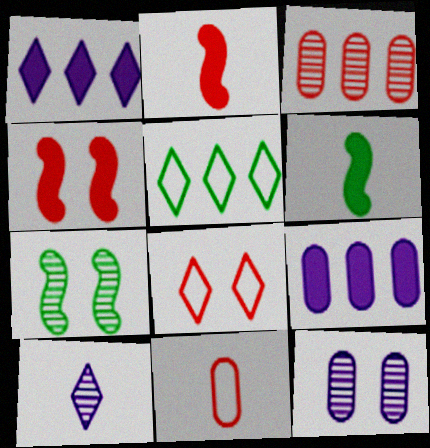[[1, 7, 11], 
[2, 3, 8], 
[2, 5, 12], 
[3, 7, 10], 
[6, 10, 11]]